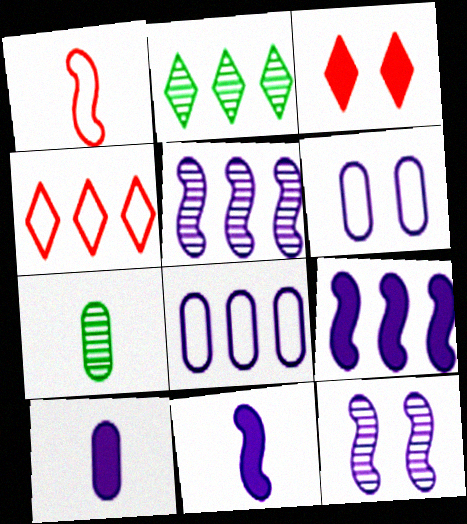[]